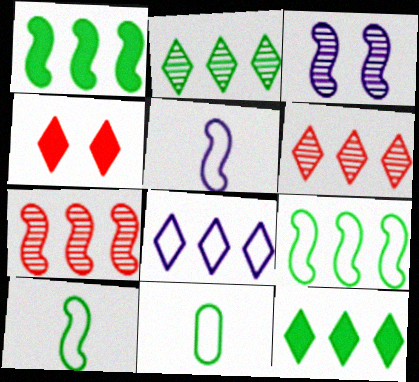[[6, 8, 12]]